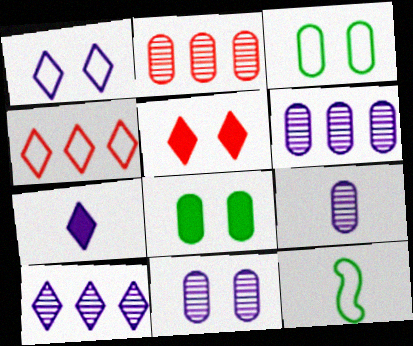[[1, 7, 10], 
[5, 6, 12], 
[6, 9, 11]]